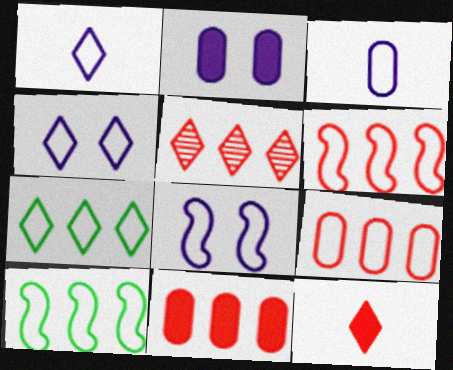[[5, 6, 11]]